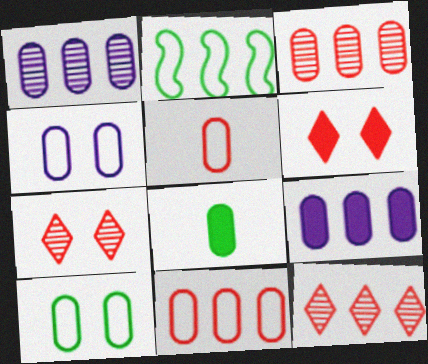[[2, 9, 12], 
[3, 4, 8]]